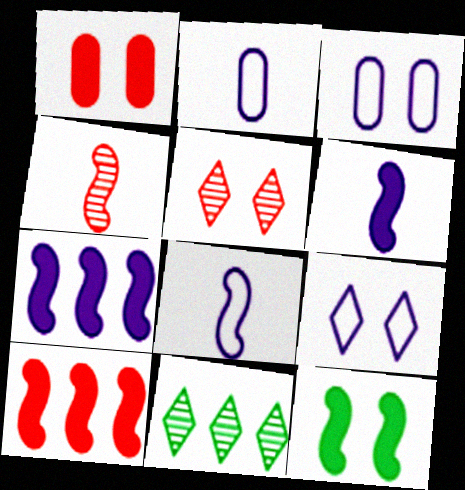[[1, 8, 11], 
[3, 5, 12], 
[6, 10, 12]]